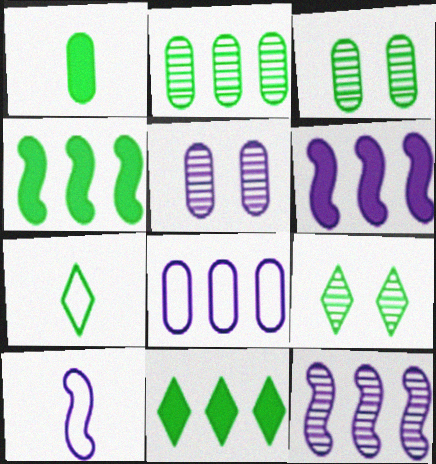[[3, 4, 7], 
[7, 9, 11]]